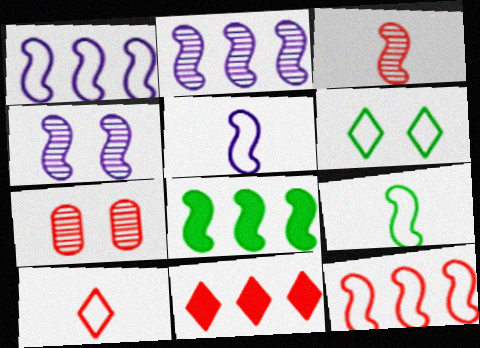[[2, 8, 12]]